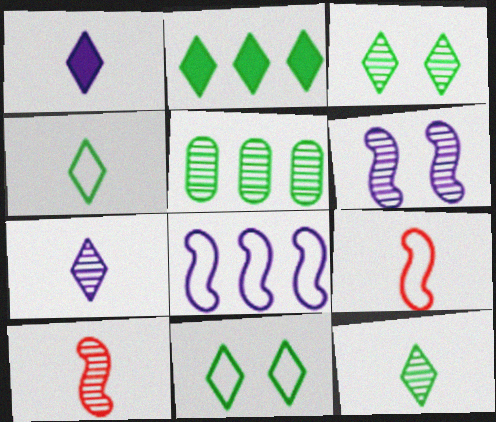[[2, 3, 4], 
[2, 11, 12]]